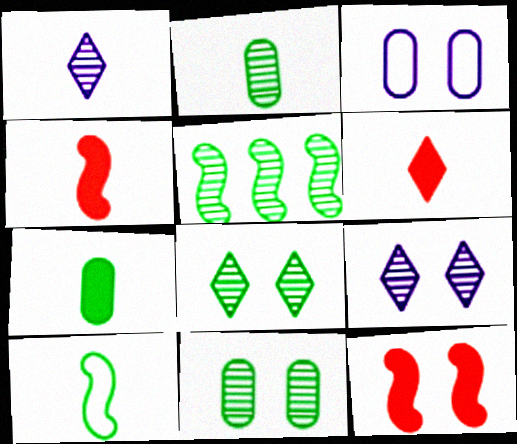[[2, 5, 8], 
[3, 5, 6], 
[3, 8, 12]]